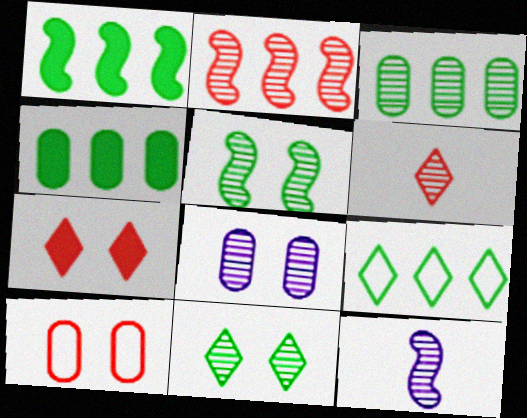[[1, 3, 9], 
[2, 5, 12]]